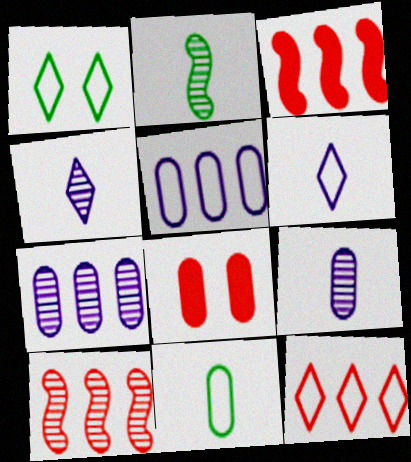[[1, 3, 9], 
[1, 6, 12], 
[7, 8, 11]]